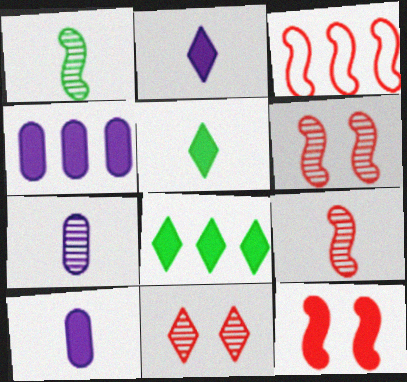[[3, 9, 12], 
[4, 5, 12], 
[8, 10, 12]]